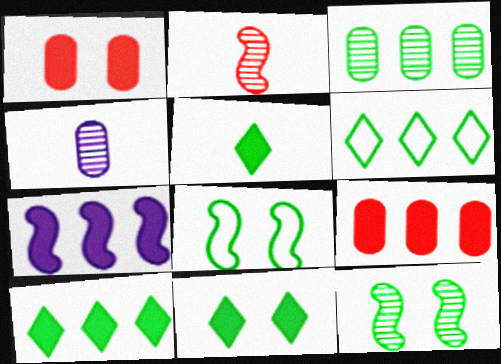[[1, 5, 7], 
[2, 7, 8], 
[3, 5, 8], 
[5, 10, 11], 
[7, 9, 10]]